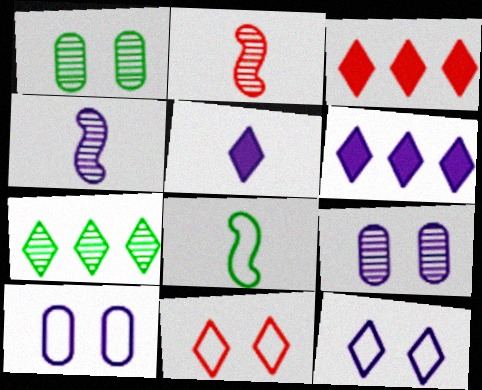[[2, 7, 9], 
[3, 8, 9], 
[4, 6, 10], 
[5, 7, 11]]